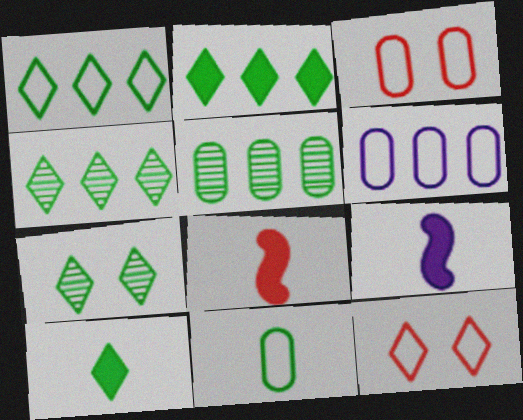[[1, 2, 4], 
[1, 7, 10], 
[3, 4, 9], 
[3, 6, 11], 
[5, 9, 12], 
[6, 7, 8]]